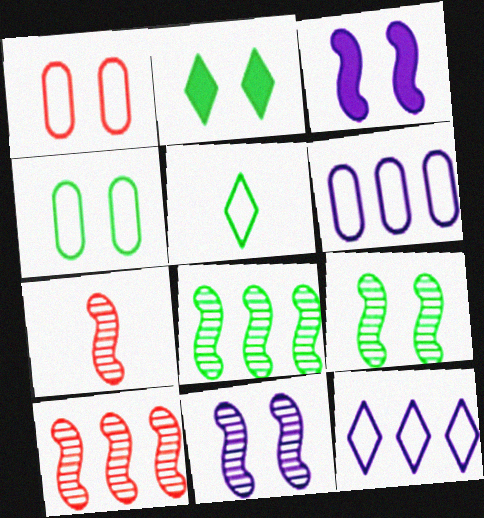[[1, 2, 11], 
[2, 4, 9], 
[2, 6, 7], 
[7, 8, 11]]